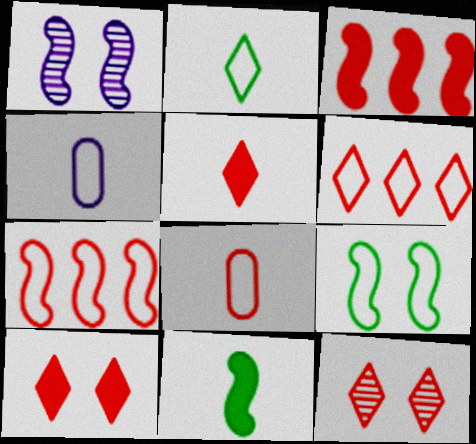[[1, 7, 11], 
[3, 8, 12], 
[4, 6, 9], 
[5, 6, 12]]